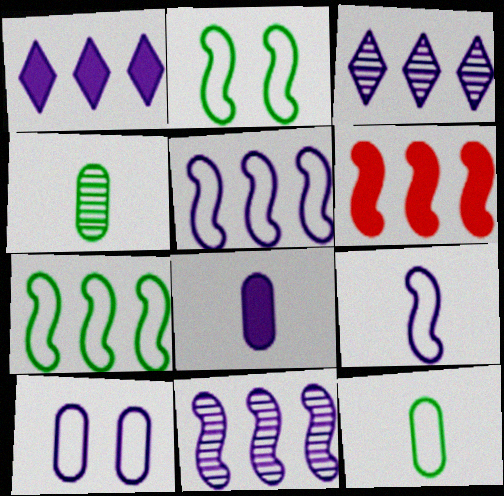[[6, 7, 11]]